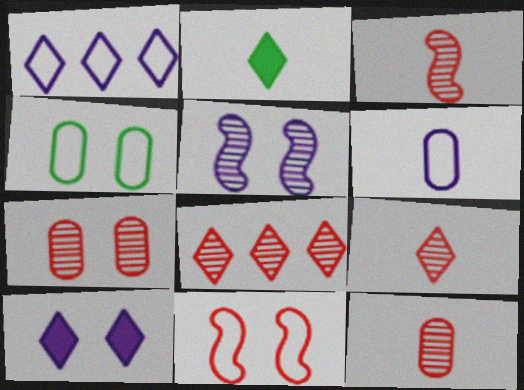[[2, 3, 6], 
[3, 7, 8], 
[3, 9, 12]]